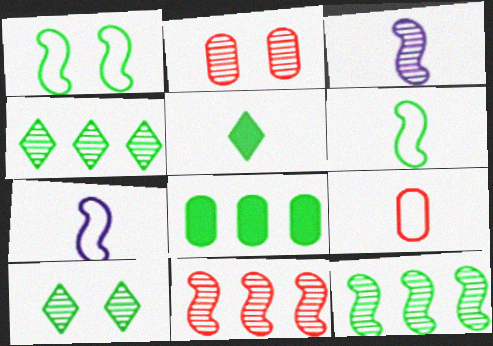[[2, 3, 4], 
[3, 5, 9], 
[6, 8, 10]]